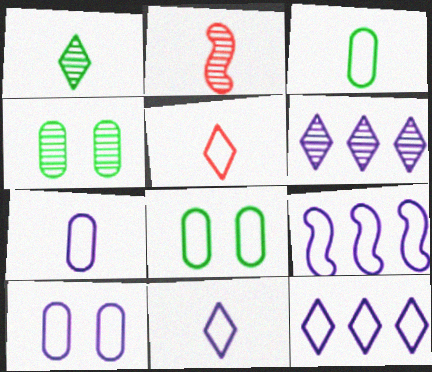[[2, 4, 6], 
[5, 8, 9], 
[9, 10, 11]]